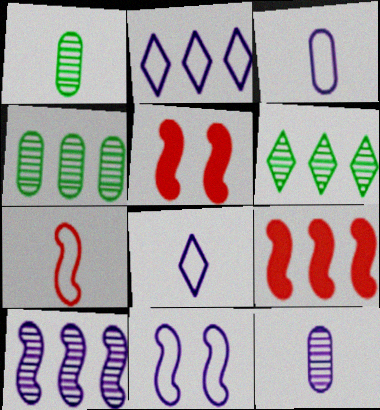[[1, 2, 5], 
[2, 3, 11], 
[2, 4, 9], 
[3, 5, 6], 
[4, 5, 8]]